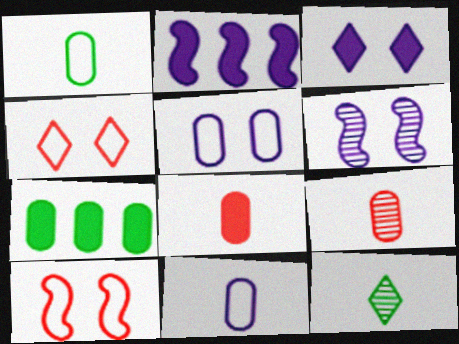[[3, 5, 6], 
[5, 7, 9]]